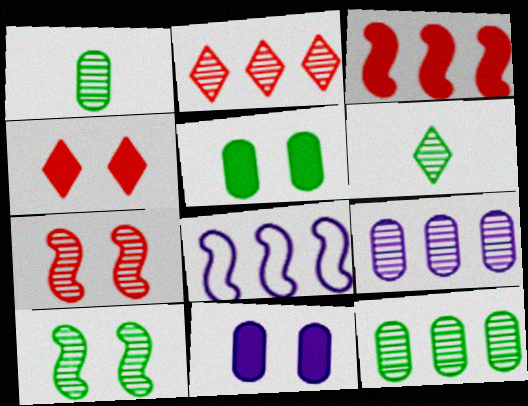[[1, 4, 8], 
[6, 7, 9], 
[6, 10, 12]]